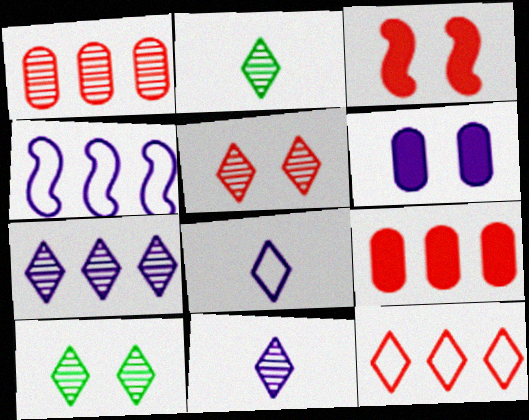[[2, 5, 7], 
[4, 6, 11]]